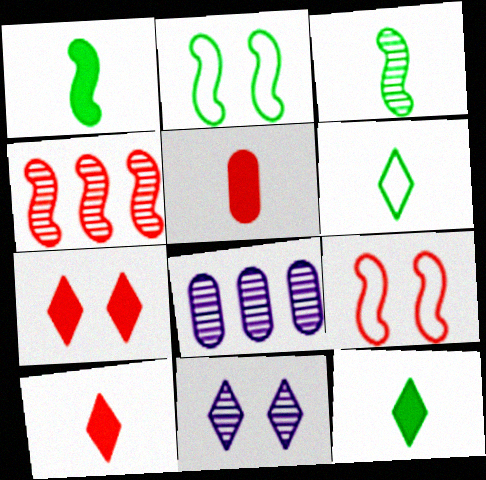[[2, 8, 10], 
[8, 9, 12]]